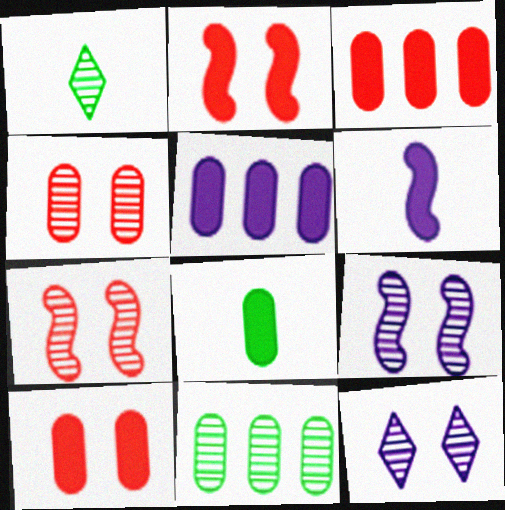[[5, 8, 10]]